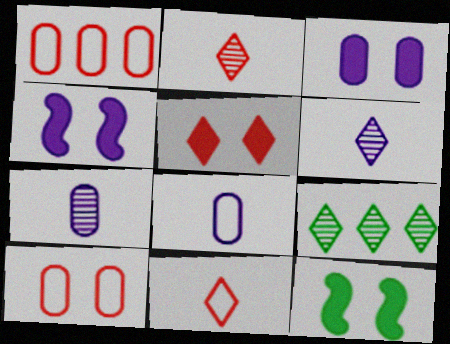[[1, 6, 12], 
[3, 5, 12]]